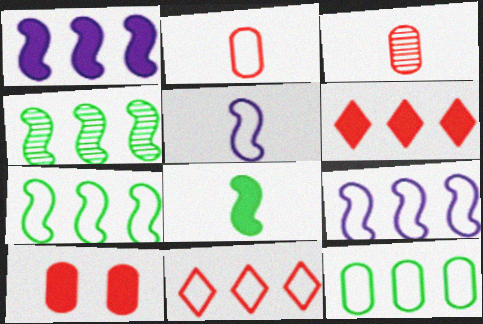[[9, 11, 12]]